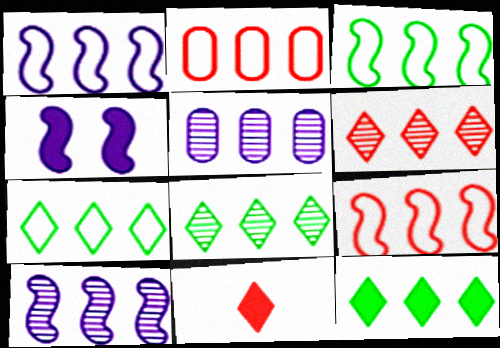[[1, 2, 7], 
[1, 3, 9], 
[2, 10, 12], 
[5, 9, 12], 
[7, 8, 12]]